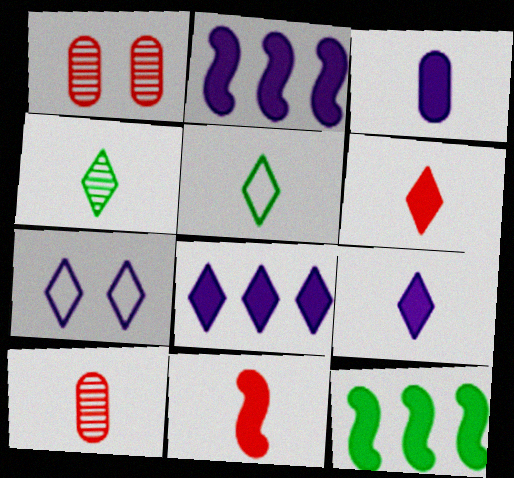[[1, 2, 5], 
[7, 10, 12]]